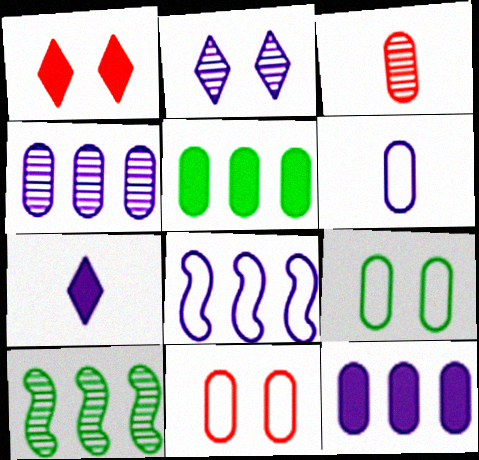[[1, 6, 10], 
[2, 3, 10], 
[3, 9, 12], 
[7, 10, 11]]